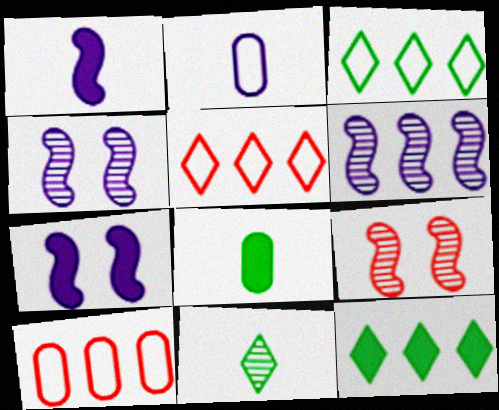[[2, 9, 12], 
[4, 5, 8], 
[6, 10, 12], 
[7, 10, 11]]